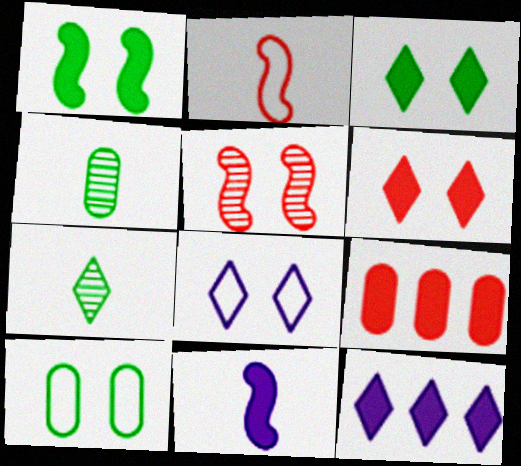[[3, 9, 11]]